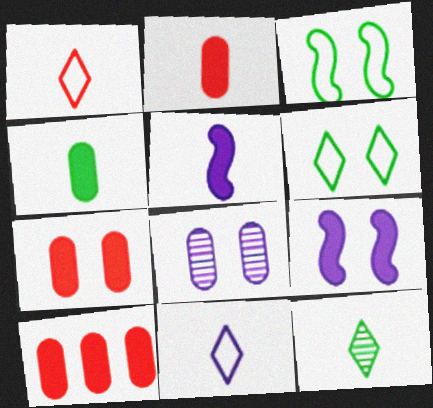[[2, 7, 10]]